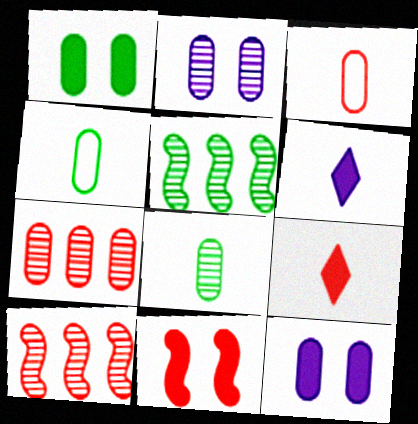[[2, 7, 8], 
[4, 7, 12]]